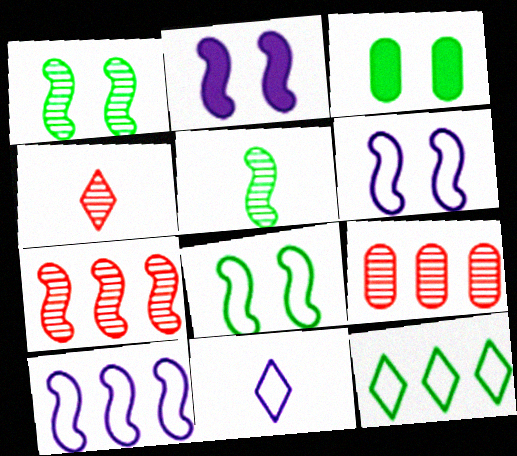[[3, 4, 10], 
[3, 5, 12], 
[3, 7, 11]]